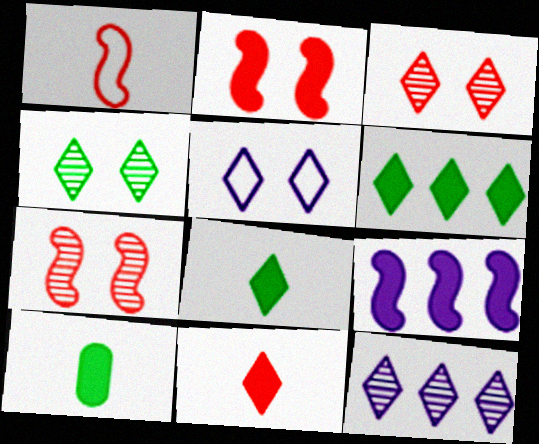[]